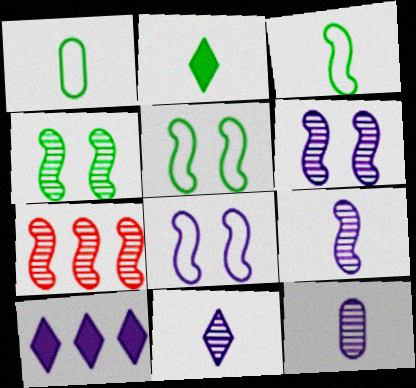[[4, 7, 9], 
[8, 10, 12], 
[9, 11, 12]]